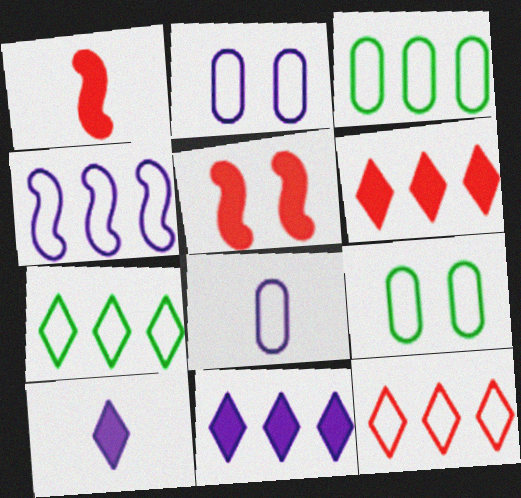[[3, 4, 12]]